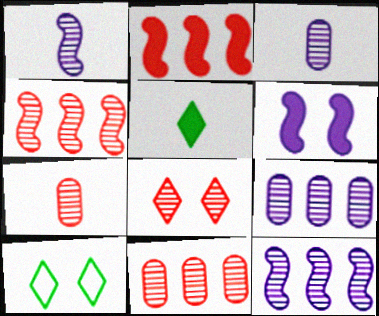[[2, 3, 10], 
[4, 7, 8]]